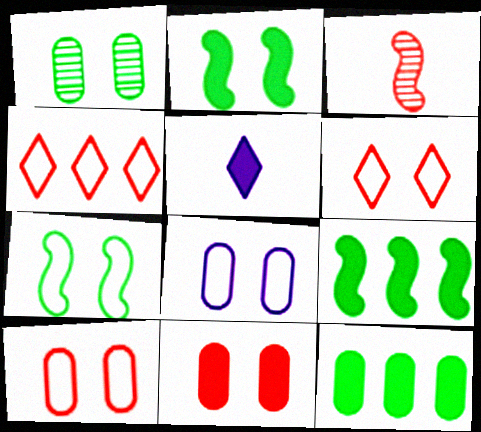[[1, 8, 11], 
[3, 4, 11], 
[5, 9, 11], 
[6, 7, 8]]